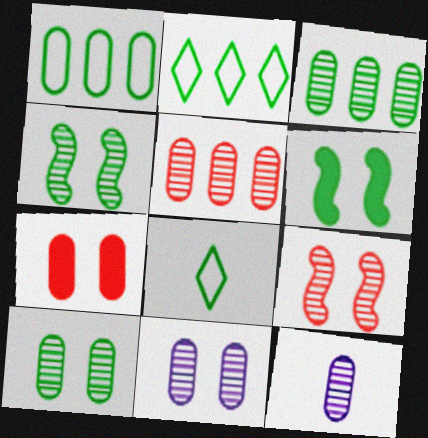[[1, 7, 12], 
[3, 6, 8], 
[5, 10, 12]]